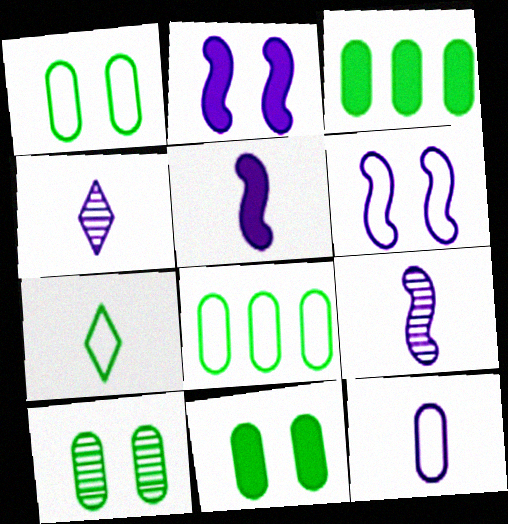[[1, 10, 11], 
[4, 5, 12]]